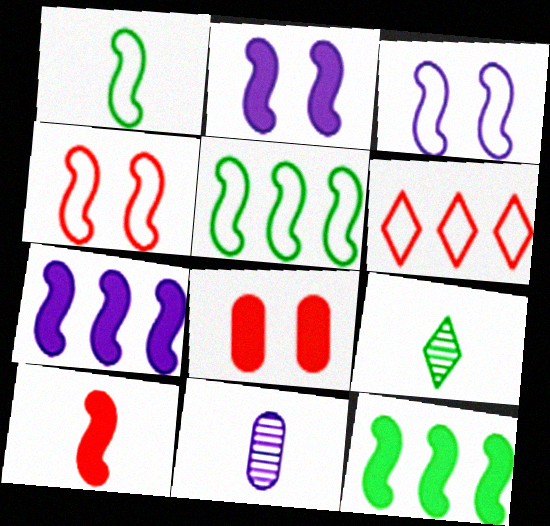[[2, 10, 12]]